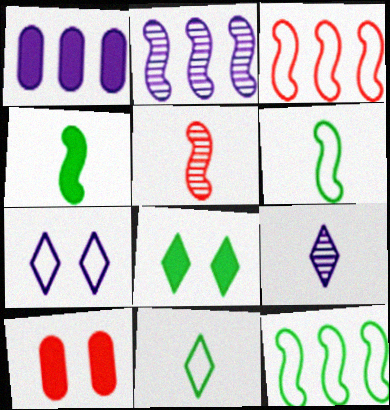[[2, 10, 11], 
[9, 10, 12]]